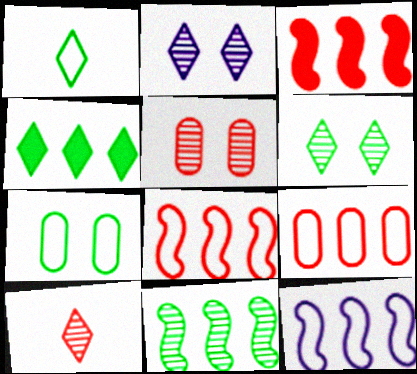[[1, 4, 6], 
[3, 11, 12]]